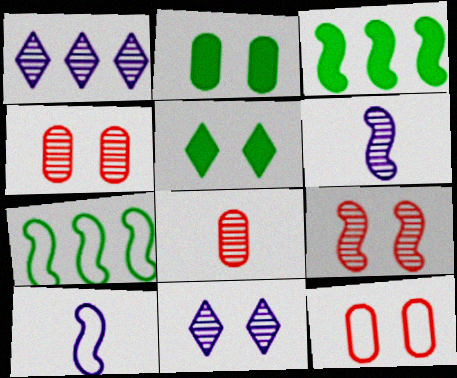[[3, 9, 10]]